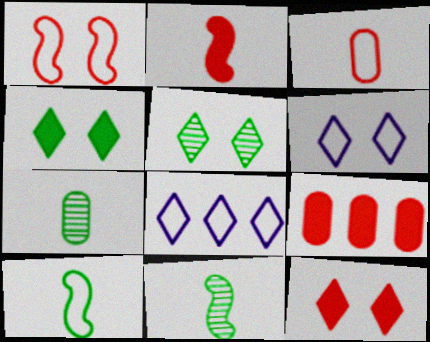[[2, 9, 12], 
[5, 6, 12], 
[6, 9, 11]]